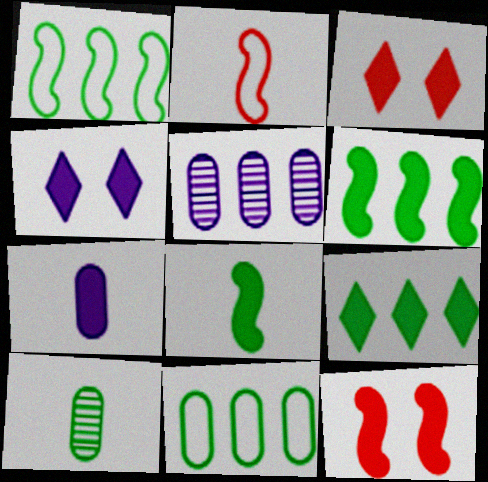[[3, 6, 7], 
[7, 9, 12]]